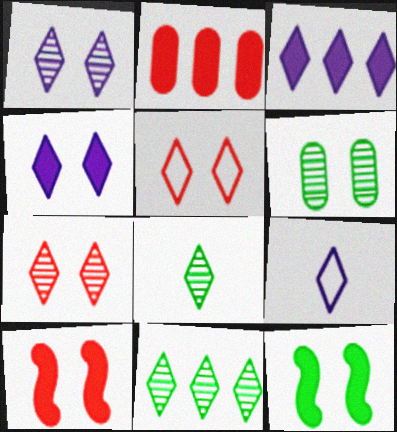[[1, 3, 9], 
[3, 5, 8]]